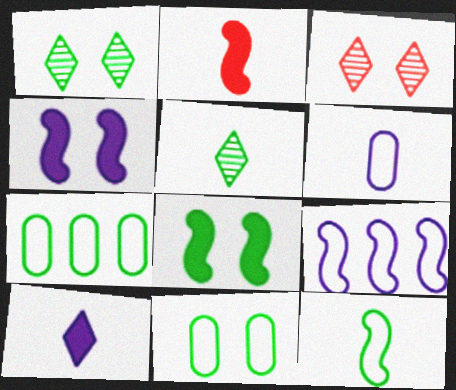[[1, 8, 11], 
[2, 5, 6], 
[3, 4, 11], 
[5, 7, 8]]